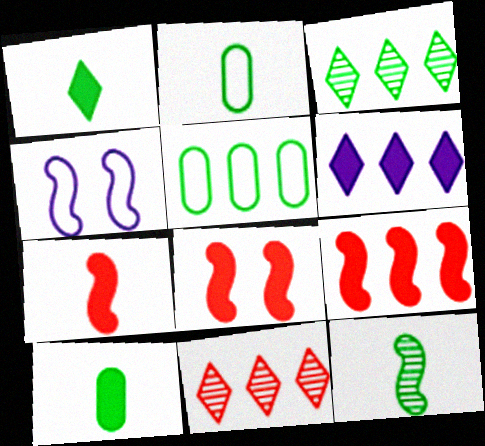[[1, 2, 12], 
[4, 9, 12], 
[4, 10, 11], 
[6, 8, 10], 
[7, 8, 9]]